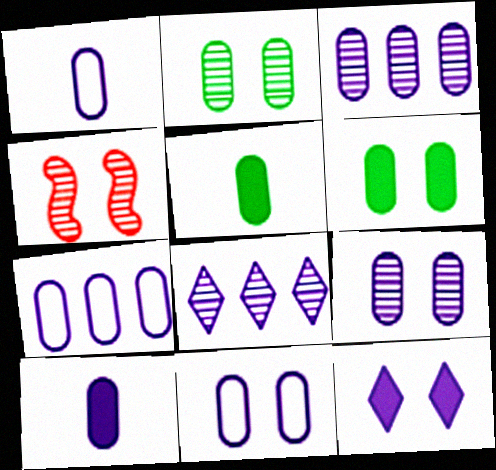[[1, 7, 11], 
[3, 10, 11], 
[7, 9, 10]]